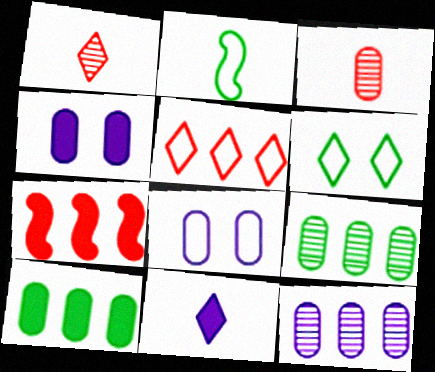[[2, 3, 11], 
[2, 5, 8], 
[3, 8, 10]]